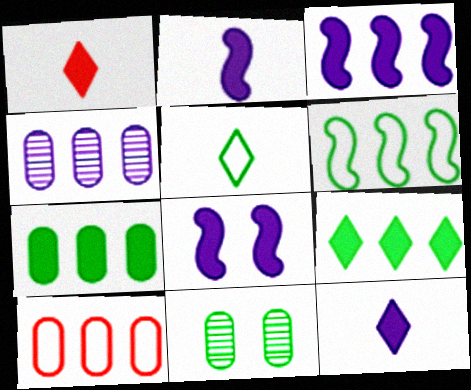[[1, 7, 8], 
[2, 3, 8], 
[4, 7, 10]]